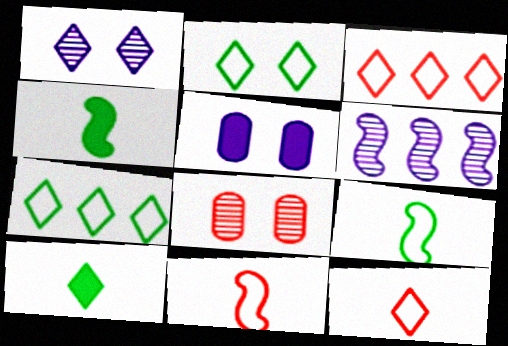[[1, 3, 10]]